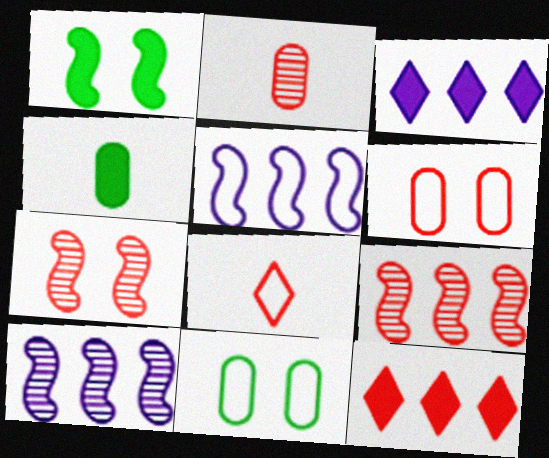[[5, 8, 11]]